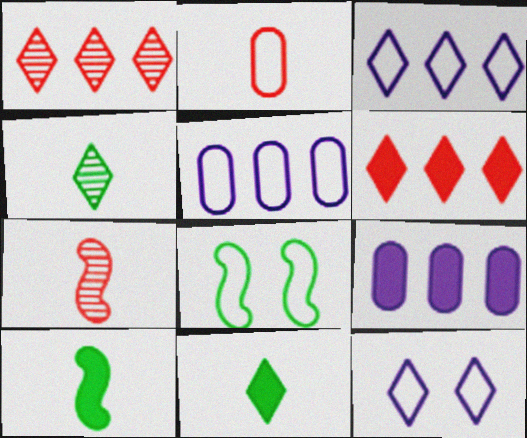[[1, 11, 12], 
[2, 3, 8], 
[4, 6, 12]]